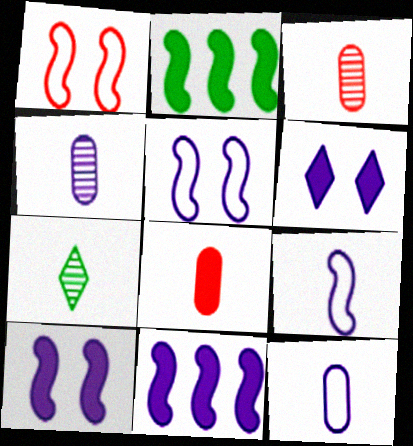[[2, 6, 8], 
[7, 8, 9]]